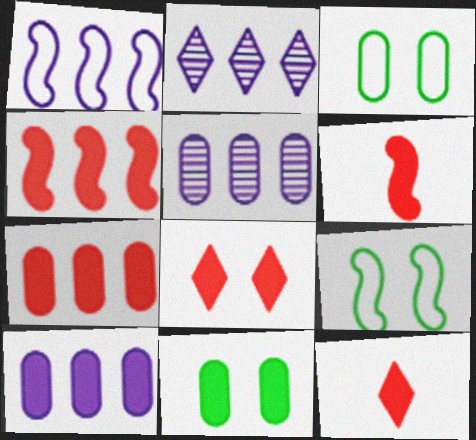[[1, 2, 10], 
[2, 3, 6], 
[5, 9, 12], 
[6, 7, 8]]